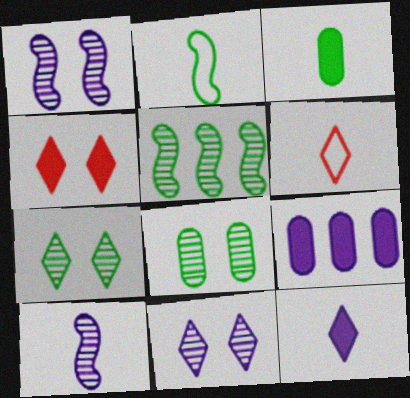[[3, 6, 10]]